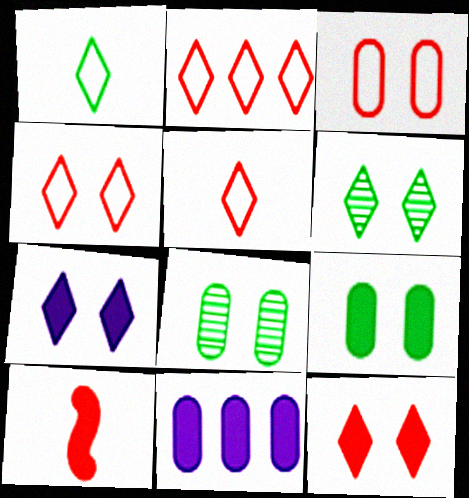[[2, 4, 5], 
[4, 6, 7]]